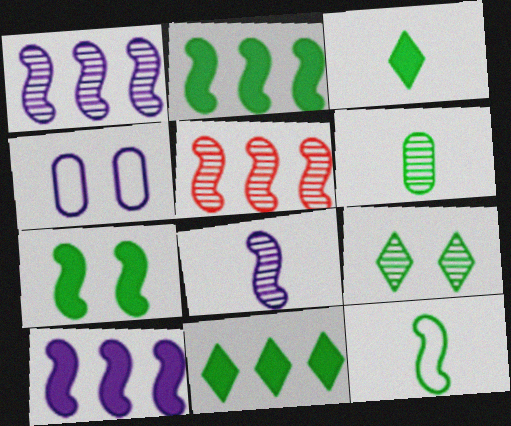[[3, 4, 5], 
[3, 6, 12]]